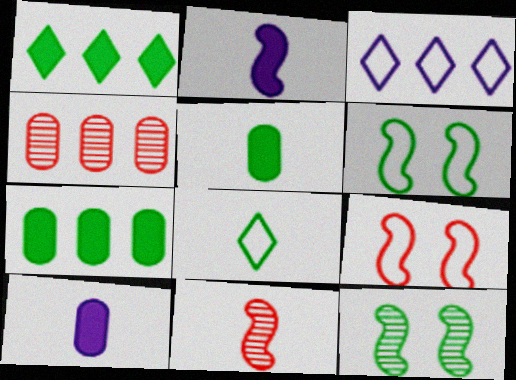[[7, 8, 12], 
[8, 10, 11]]